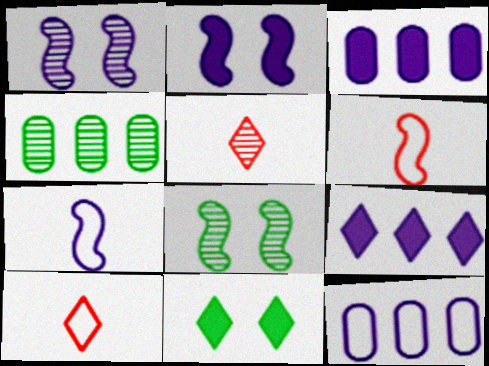[[1, 4, 5], 
[2, 4, 10], 
[3, 8, 10]]